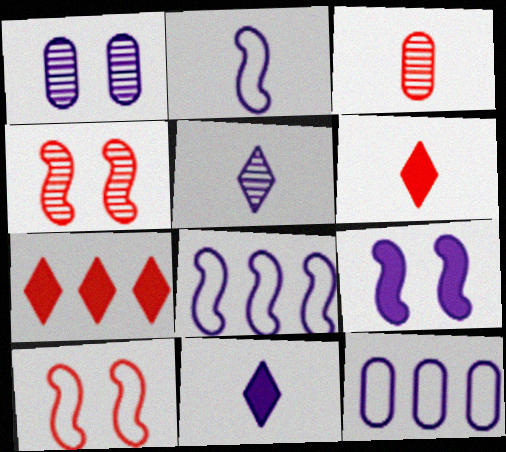[[1, 8, 11], 
[3, 7, 10], 
[5, 9, 12]]